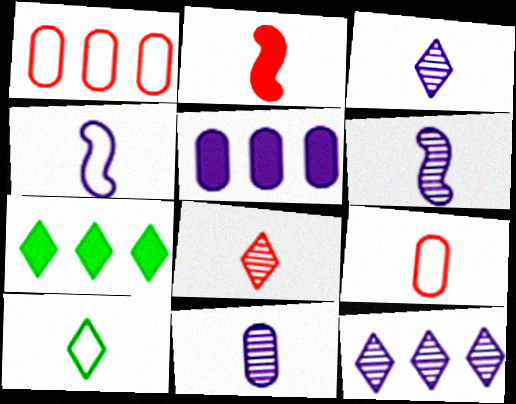[[2, 8, 9], 
[2, 10, 11], 
[3, 6, 11], 
[4, 9, 10]]